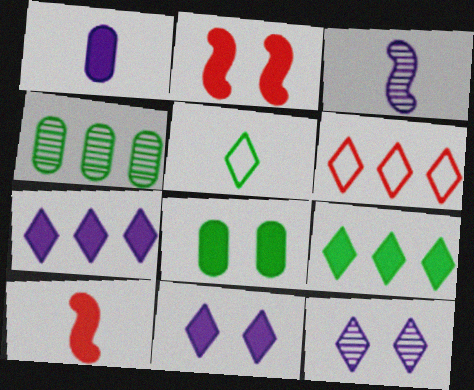[[1, 2, 9], 
[2, 8, 11], 
[3, 6, 8], 
[7, 8, 10]]